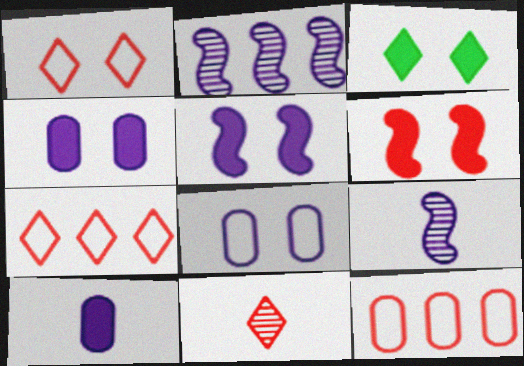[[3, 4, 6], 
[3, 9, 12], 
[6, 11, 12]]